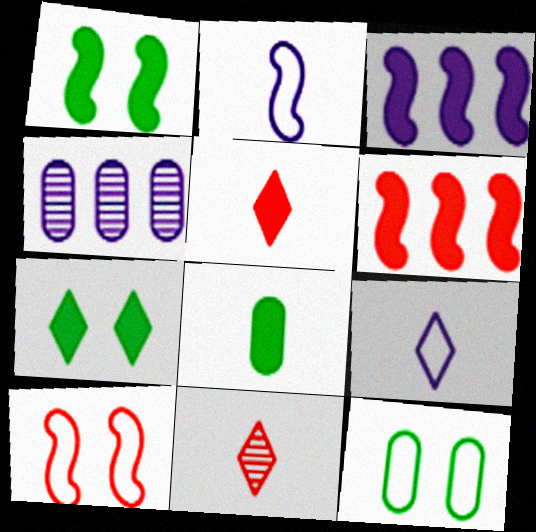[[2, 8, 11], 
[3, 11, 12]]